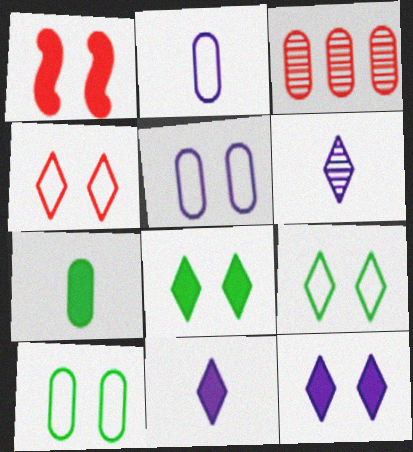[[3, 5, 7]]